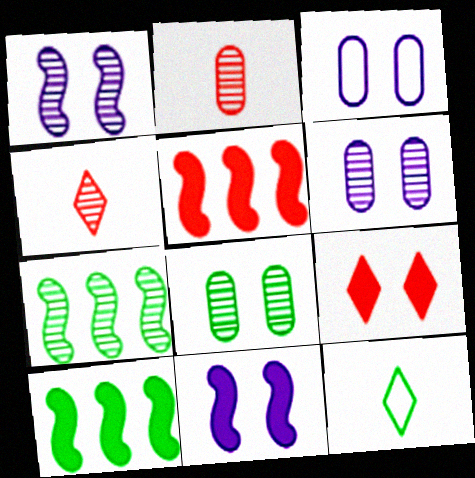[[3, 4, 10], 
[4, 6, 7], 
[5, 6, 12], 
[8, 10, 12]]